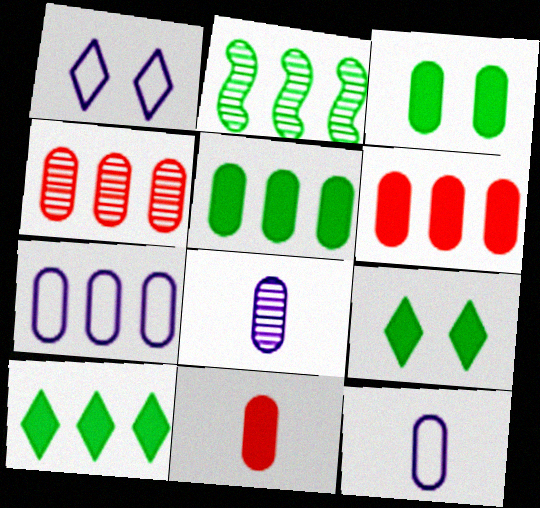[[1, 2, 11], 
[3, 4, 12], 
[4, 5, 7]]